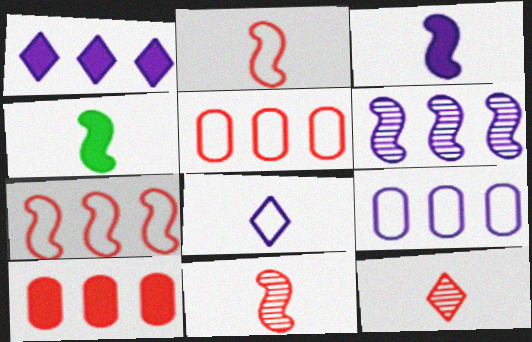[[1, 6, 9]]